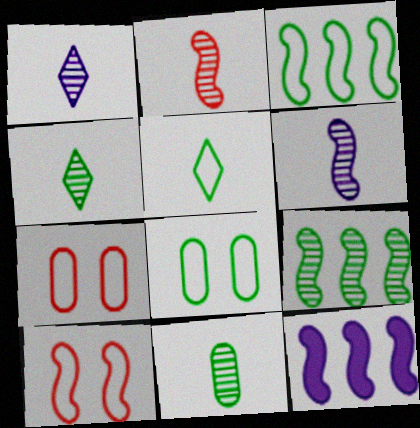[[1, 2, 11], 
[3, 5, 8], 
[4, 7, 12]]